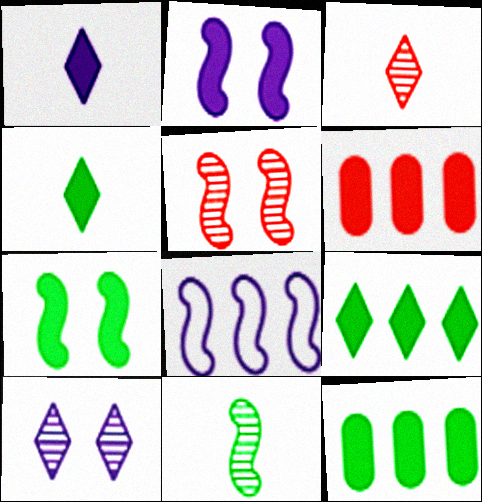[[1, 6, 7], 
[2, 4, 6], 
[4, 7, 12]]